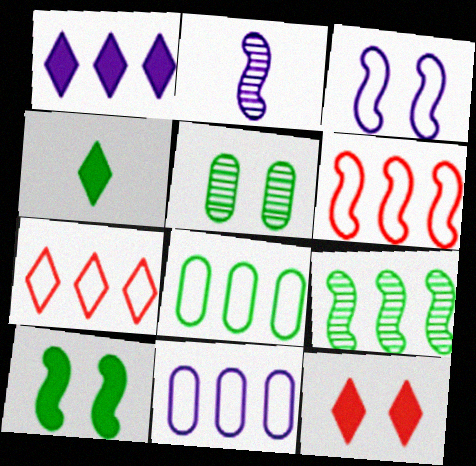[[1, 4, 12], 
[2, 6, 10], 
[2, 8, 12], 
[3, 5, 12]]